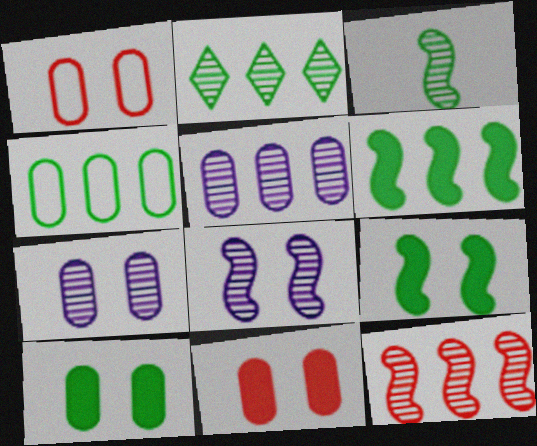[[1, 7, 10], 
[2, 4, 6], 
[2, 5, 12], 
[3, 8, 12]]